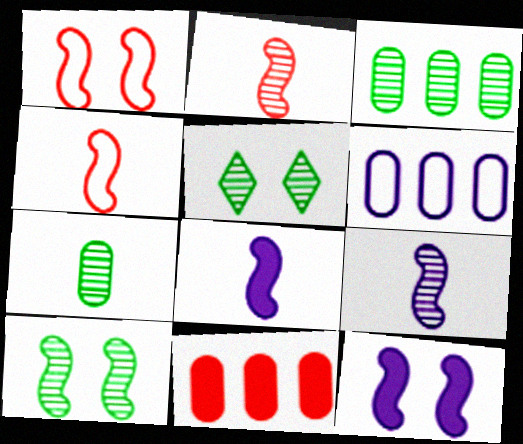[[1, 10, 12], 
[3, 6, 11]]